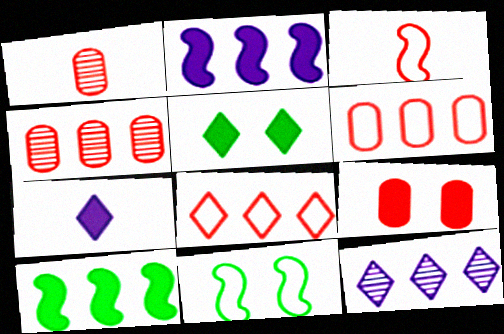[[1, 6, 9], 
[4, 7, 11], 
[6, 10, 12], 
[7, 9, 10]]